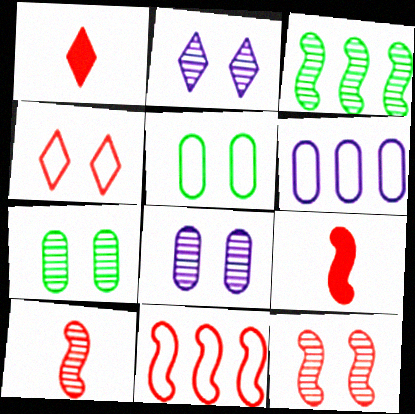[[2, 7, 12], 
[9, 11, 12]]